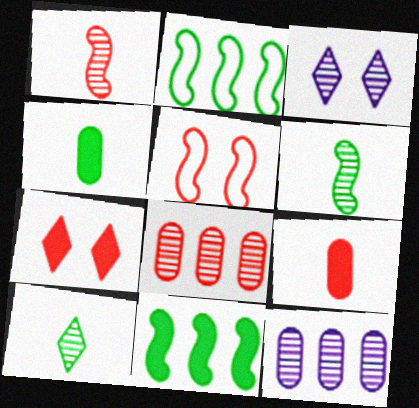[[2, 3, 9], 
[3, 6, 8]]